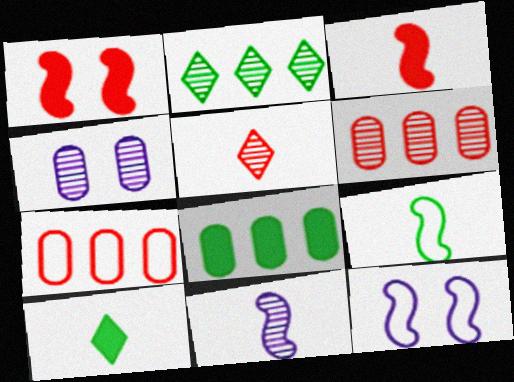[[1, 5, 7], 
[3, 9, 11], 
[5, 8, 12], 
[6, 10, 12]]